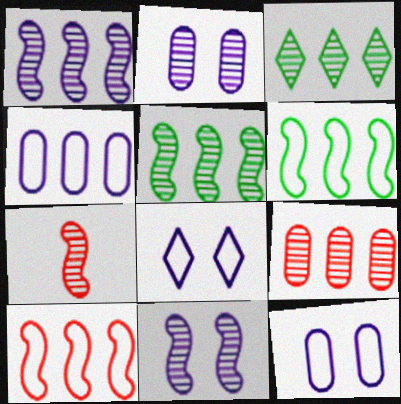[[1, 3, 9], 
[2, 3, 7], 
[5, 7, 11]]